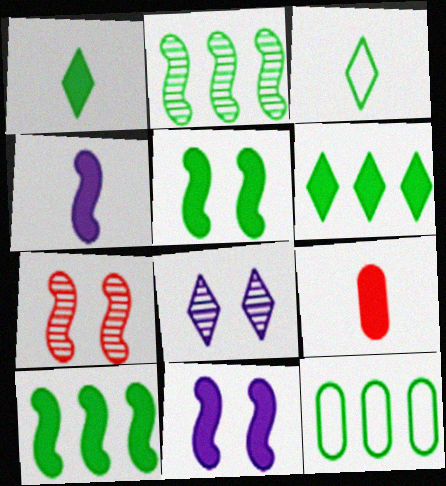[[1, 4, 9], 
[2, 6, 12], 
[6, 9, 11]]